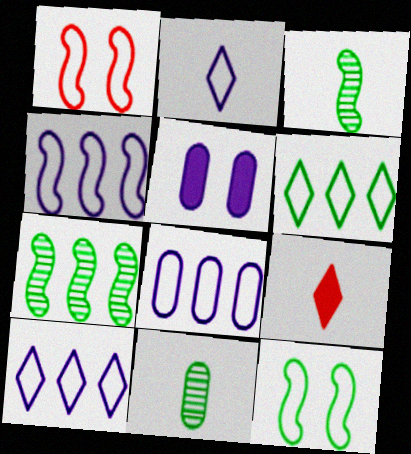[[4, 8, 10]]